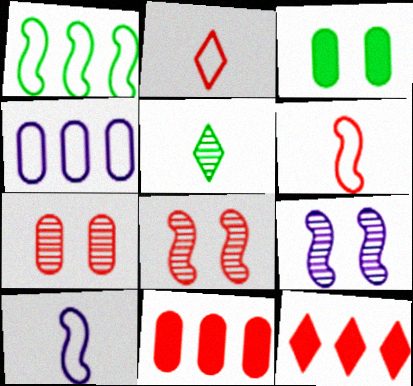[[1, 3, 5], 
[2, 8, 11], 
[6, 7, 12]]